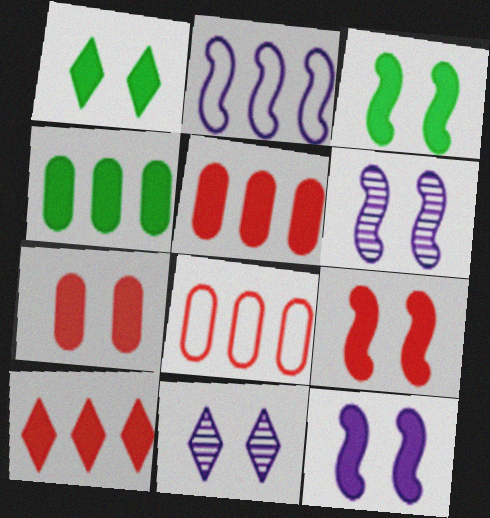[[1, 7, 12], 
[3, 9, 12]]